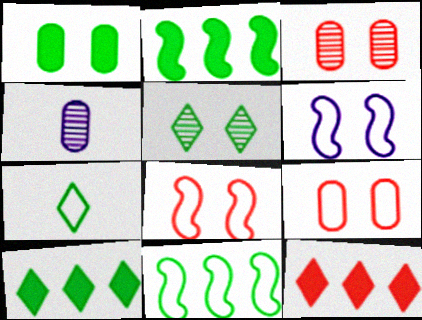[[4, 8, 10], 
[5, 7, 10]]